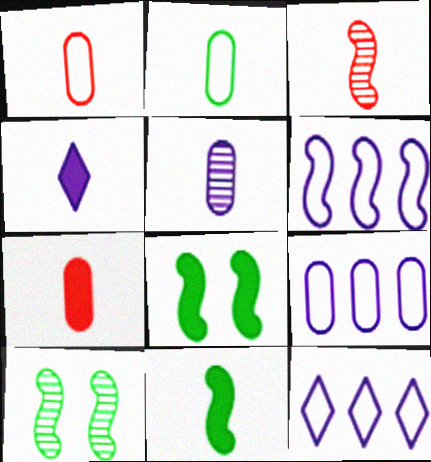[[2, 3, 4], 
[2, 5, 7], 
[3, 6, 8], 
[4, 7, 11], 
[6, 9, 12], 
[7, 10, 12]]